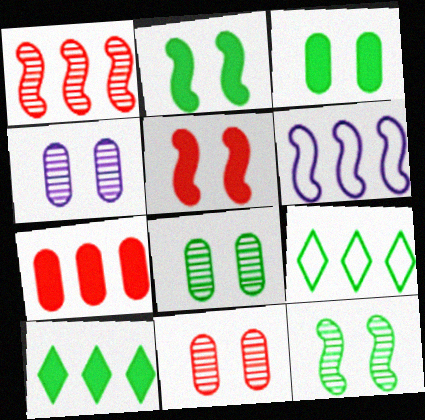[[4, 8, 11]]